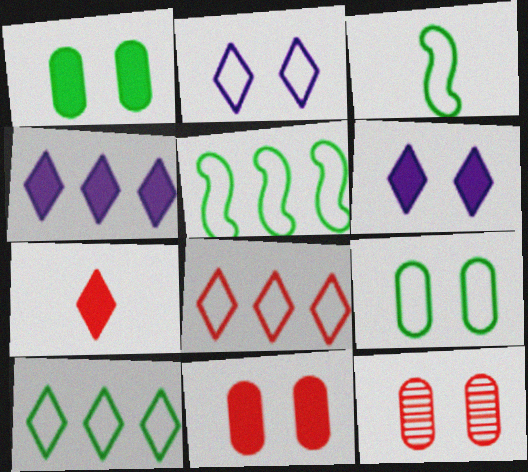[[3, 4, 12], 
[3, 9, 10]]